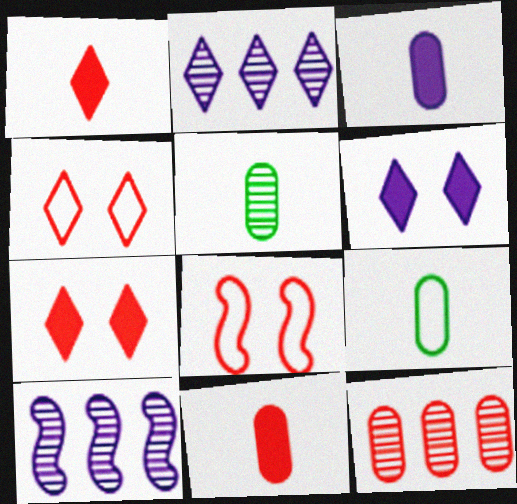[[1, 8, 12], 
[7, 9, 10]]